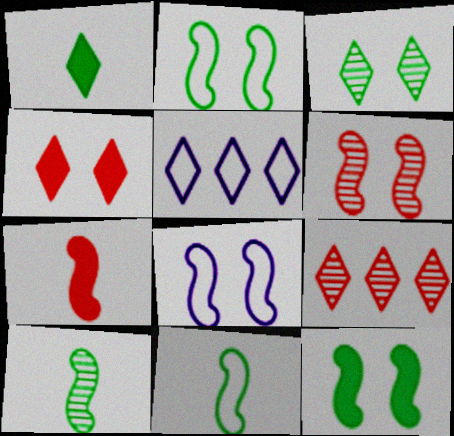[[6, 8, 12]]